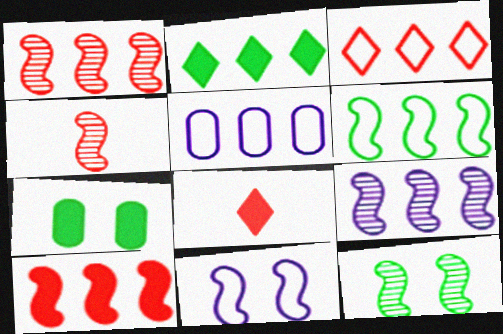[[1, 2, 5], 
[3, 5, 6], 
[4, 9, 12], 
[5, 8, 12], 
[6, 9, 10]]